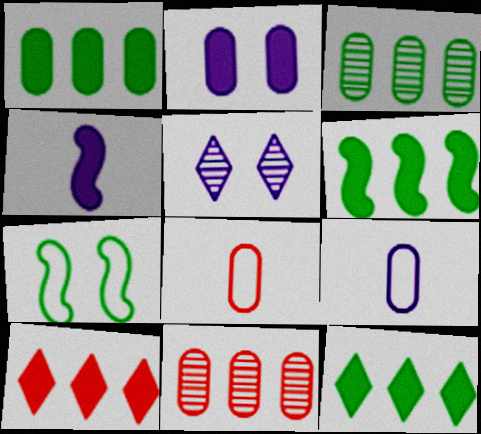[[1, 6, 12], 
[2, 3, 8], 
[5, 6, 8]]